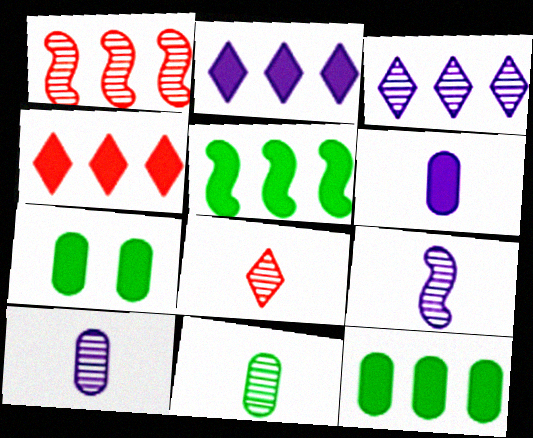[[8, 9, 11]]